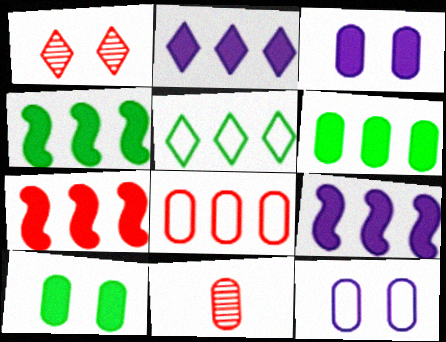[[2, 6, 7], 
[4, 7, 9], 
[6, 11, 12]]